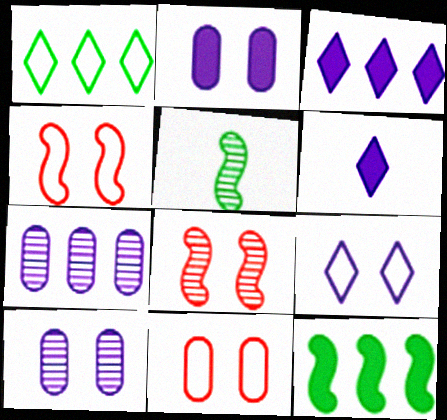[[3, 5, 11]]